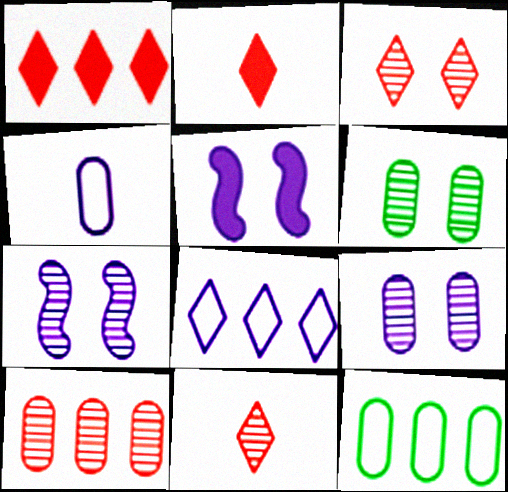[[2, 7, 12], 
[3, 6, 7], 
[5, 11, 12]]